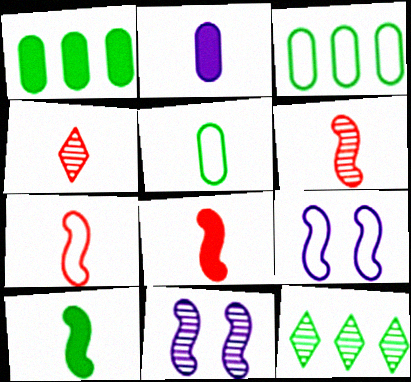[[1, 4, 9], 
[6, 7, 8]]